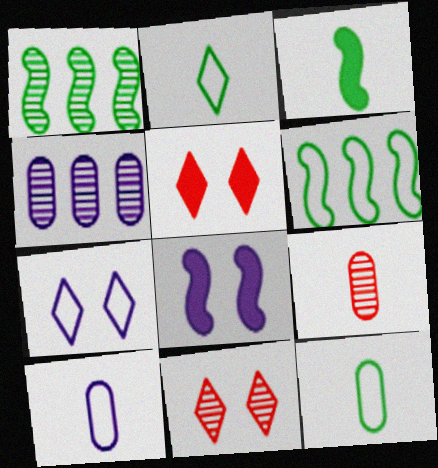[[1, 5, 10]]